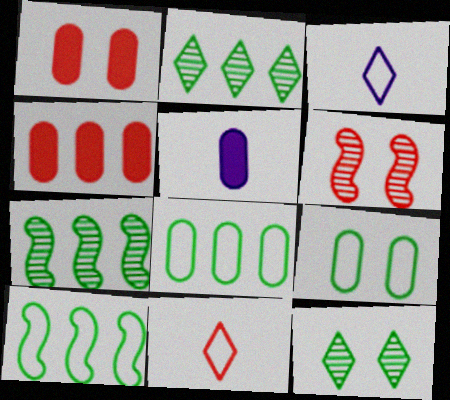[[1, 3, 7], 
[4, 6, 11]]